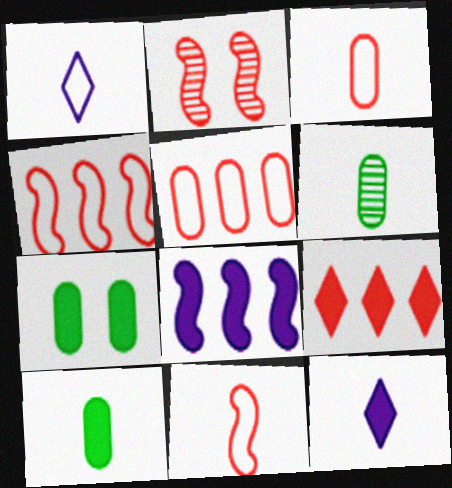[[2, 3, 9], 
[6, 11, 12]]